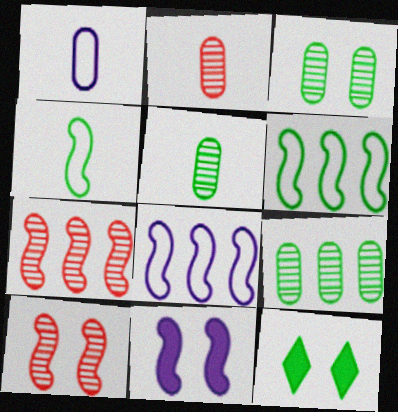[[1, 7, 12], 
[2, 8, 12], 
[3, 5, 9], 
[4, 7, 11], 
[4, 9, 12], 
[5, 6, 12]]